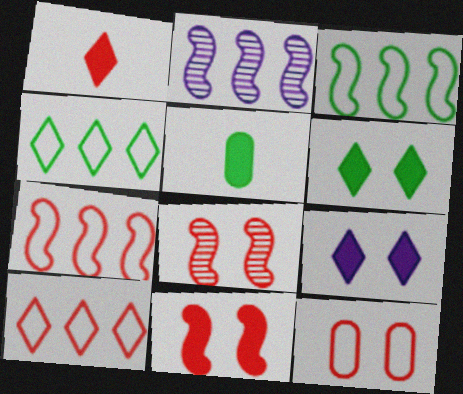[]